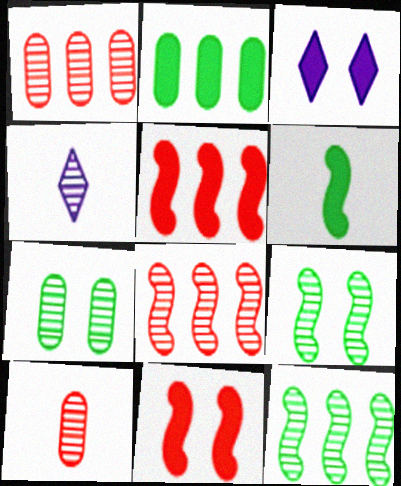[[1, 4, 9], 
[4, 7, 8]]